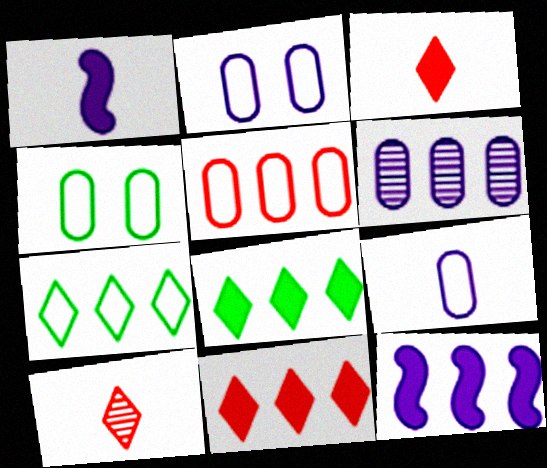[[4, 5, 9], 
[4, 10, 12]]